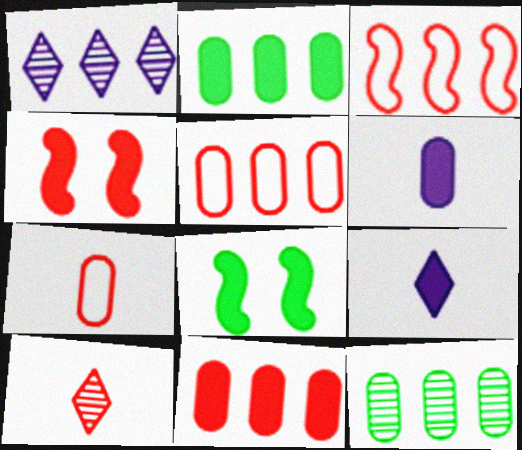[[1, 2, 3], 
[1, 7, 8], 
[2, 4, 9], 
[4, 5, 10], 
[8, 9, 11]]